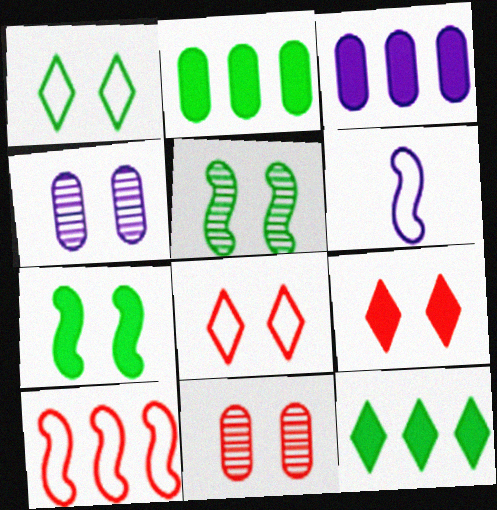[[4, 7, 8], 
[6, 11, 12]]